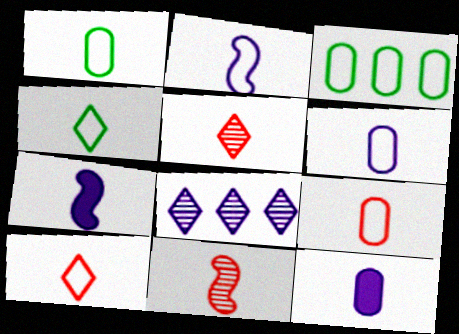[[1, 2, 10], 
[1, 5, 7], 
[1, 6, 9], 
[2, 4, 9], 
[4, 11, 12]]